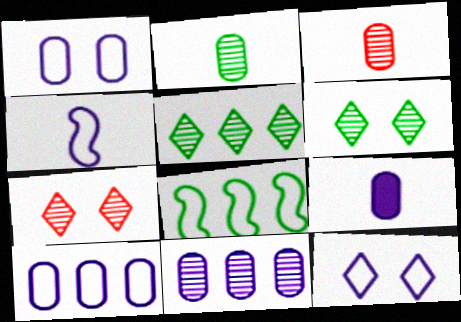[[1, 9, 11], 
[4, 10, 12], 
[7, 8, 9]]